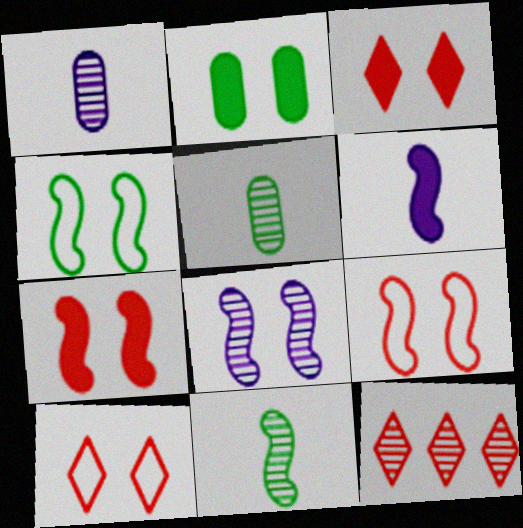[[2, 8, 10], 
[4, 7, 8], 
[5, 8, 12]]